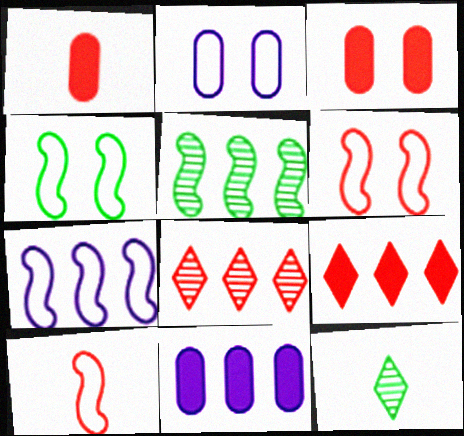[[1, 6, 8], 
[3, 7, 12], 
[3, 8, 10], 
[4, 7, 10], 
[6, 11, 12]]